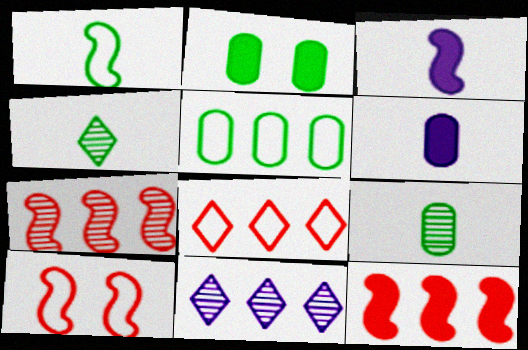[[2, 5, 9], 
[5, 11, 12]]